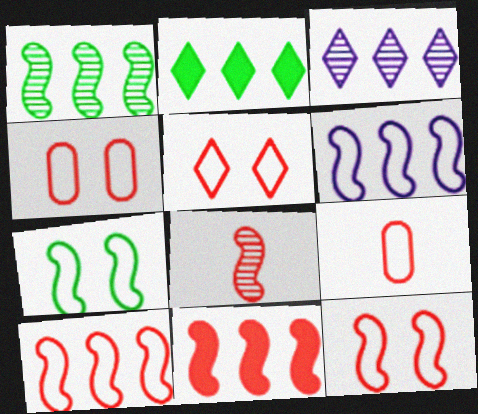[[1, 6, 11], 
[4, 5, 12], 
[5, 9, 10], 
[8, 11, 12]]